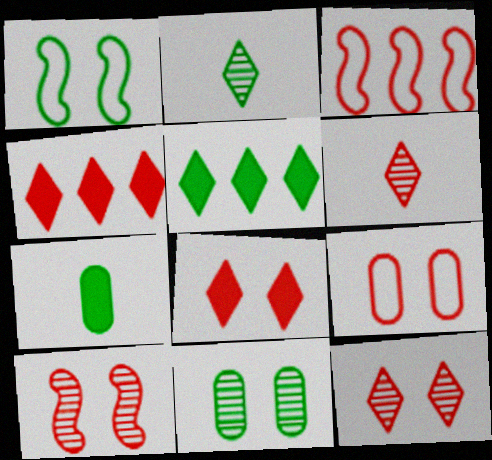[[8, 9, 10]]